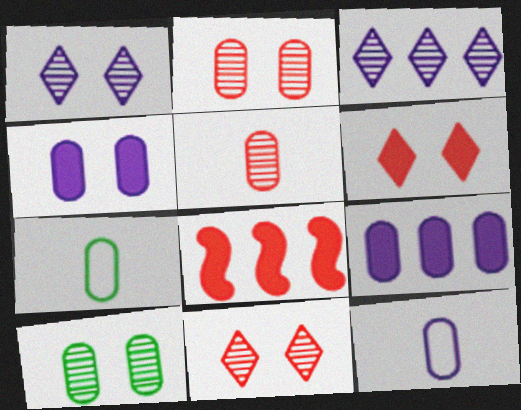[[1, 7, 8], 
[2, 7, 9]]